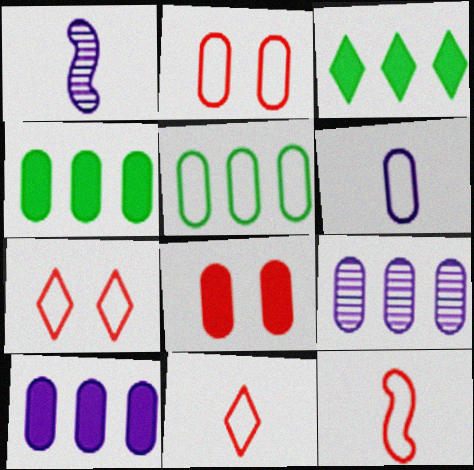[[1, 2, 3], 
[1, 4, 7], 
[2, 5, 6]]